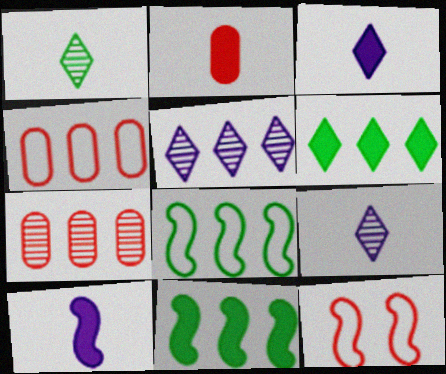[[4, 5, 11]]